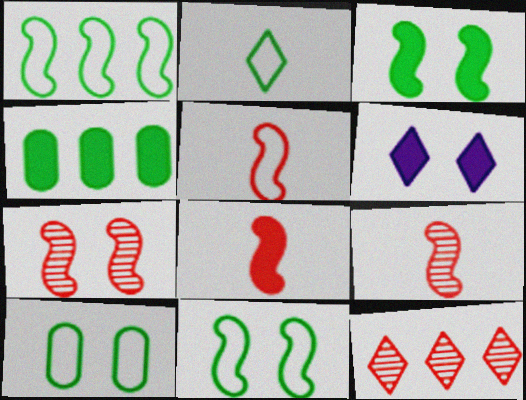[[1, 2, 10], 
[2, 6, 12], 
[4, 6, 8], 
[5, 8, 9], 
[6, 7, 10]]